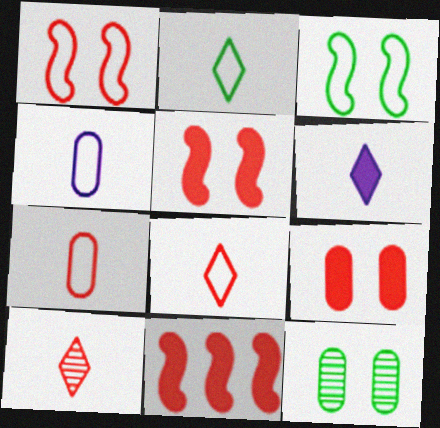[[2, 6, 10]]